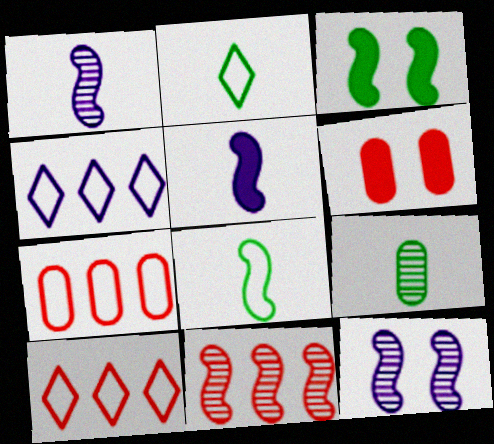[]